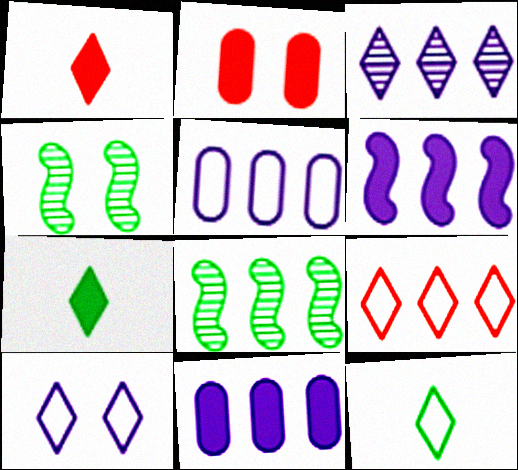[[1, 4, 5], 
[2, 4, 10], 
[2, 6, 7], 
[3, 5, 6], 
[8, 9, 11], 
[9, 10, 12]]